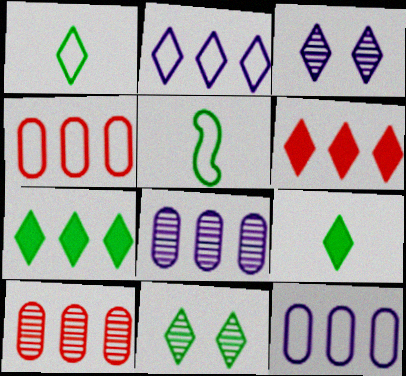[[1, 3, 6], 
[1, 7, 11]]